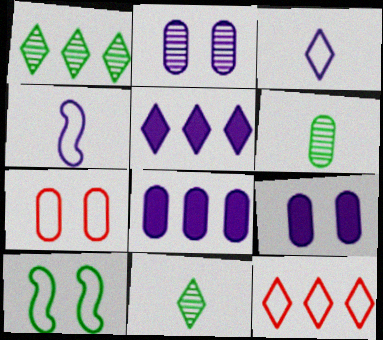[[1, 5, 12], 
[2, 4, 5], 
[6, 7, 8]]